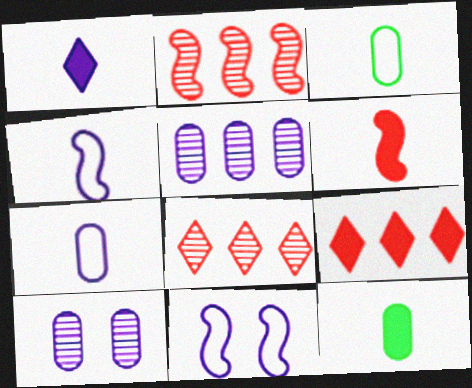[[1, 5, 11], 
[1, 6, 12], 
[8, 11, 12]]